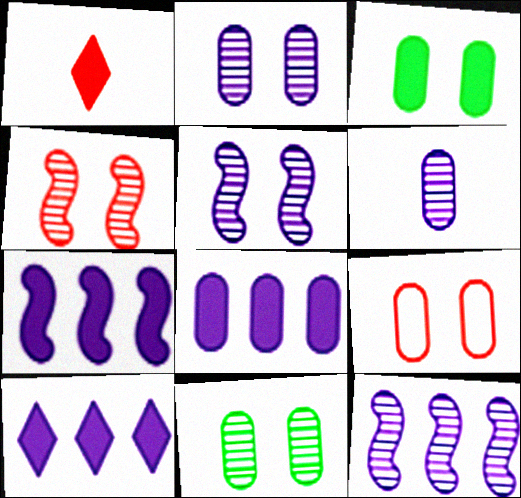[[1, 3, 7], 
[2, 3, 9], 
[7, 8, 10]]